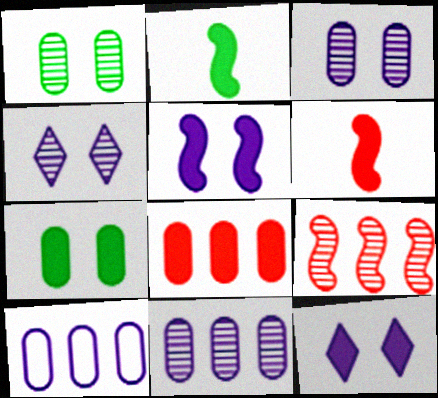[[2, 8, 12]]